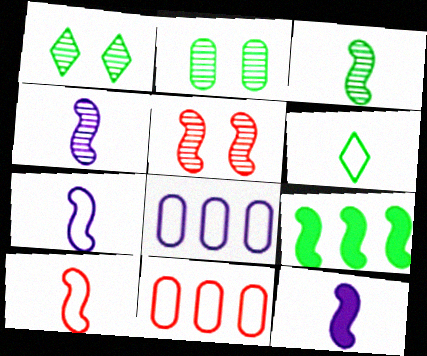[[1, 11, 12], 
[2, 6, 9], 
[3, 10, 12], 
[4, 7, 12], 
[5, 7, 9]]